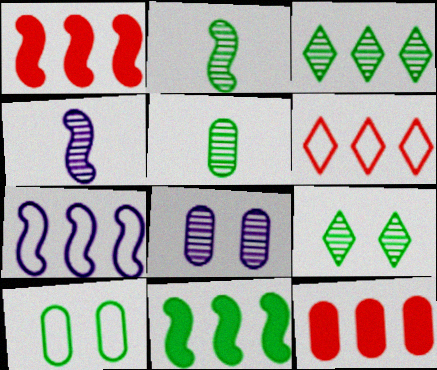[[3, 7, 12]]